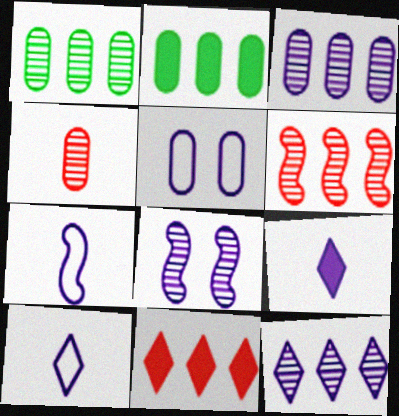[[1, 6, 12], 
[2, 4, 5]]